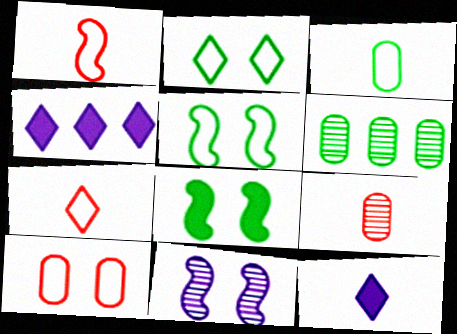[[4, 5, 9]]